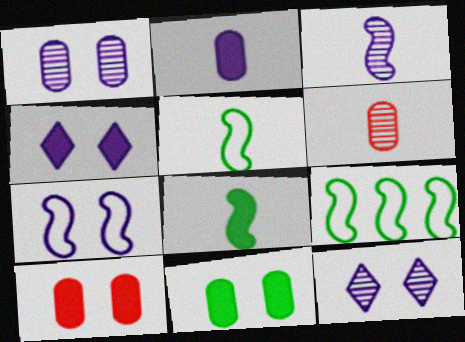[[1, 4, 7], 
[4, 6, 9]]